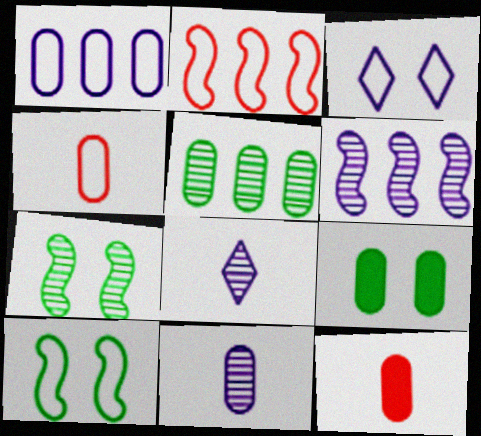[[2, 8, 9]]